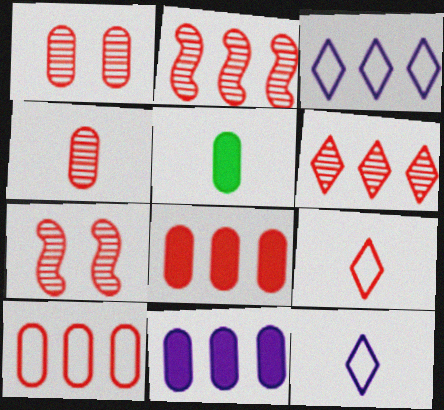[[3, 5, 7], 
[4, 6, 7], 
[7, 8, 9]]